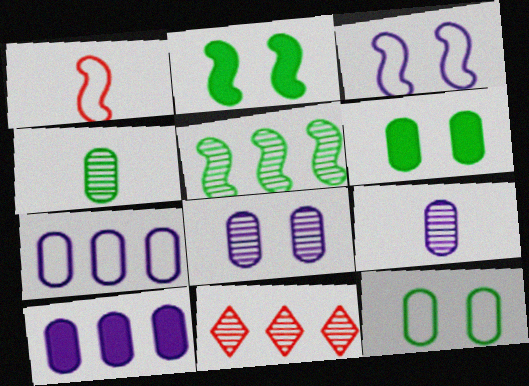[]